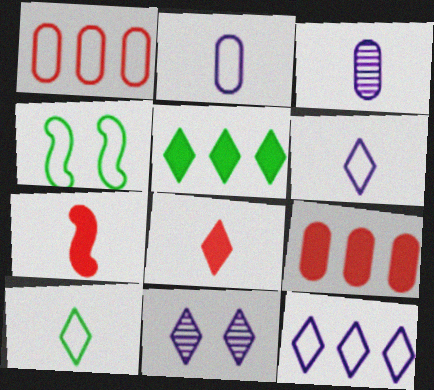[[1, 4, 6], 
[3, 7, 10]]